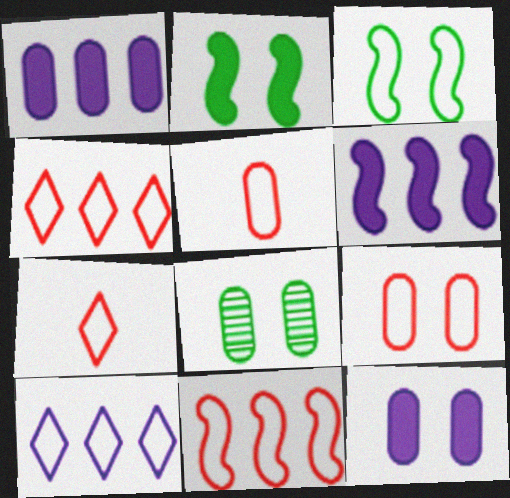[[1, 5, 8], 
[3, 5, 10], 
[6, 7, 8], 
[7, 9, 11], 
[8, 9, 12]]